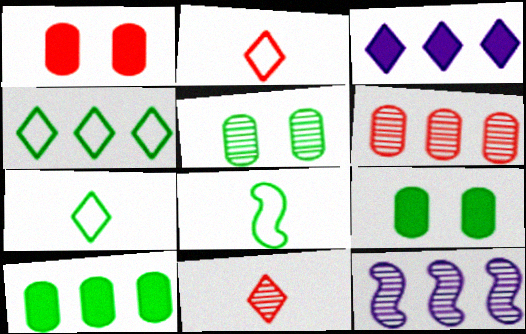[[1, 7, 12], 
[2, 9, 12], 
[5, 11, 12]]